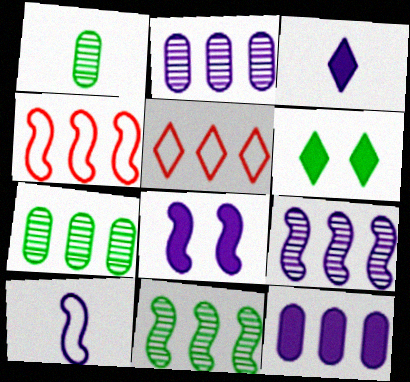[[1, 5, 8], 
[3, 8, 12], 
[5, 11, 12], 
[8, 9, 10]]